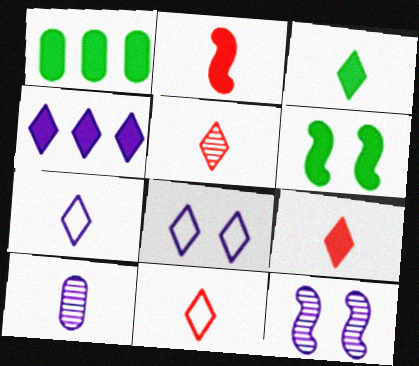[[1, 3, 6], 
[1, 11, 12], 
[3, 5, 7], 
[5, 9, 11]]